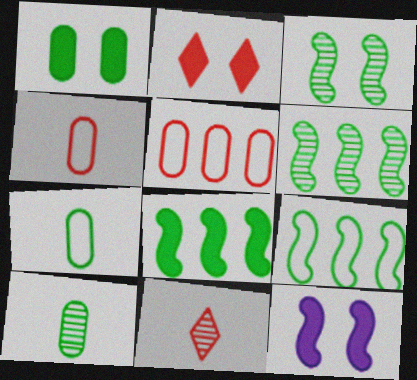[[1, 2, 12], 
[6, 8, 9]]